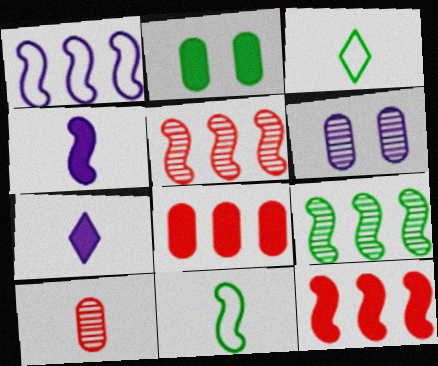[[1, 6, 7], 
[1, 9, 12], 
[2, 3, 9], 
[2, 7, 12], 
[3, 4, 10], 
[3, 6, 12], 
[7, 10, 11]]